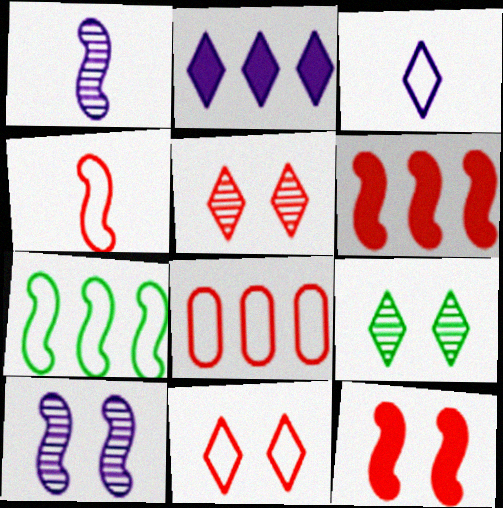[[1, 7, 12], 
[4, 8, 11]]